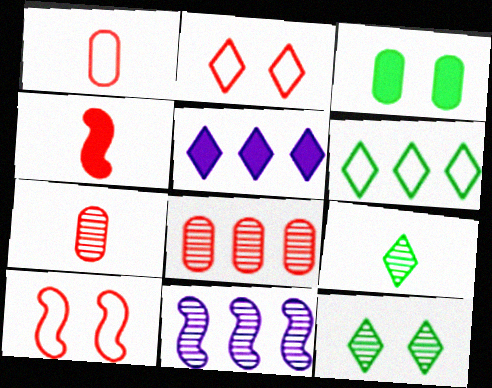[[2, 4, 8], 
[2, 5, 9], 
[3, 4, 5], 
[7, 11, 12]]